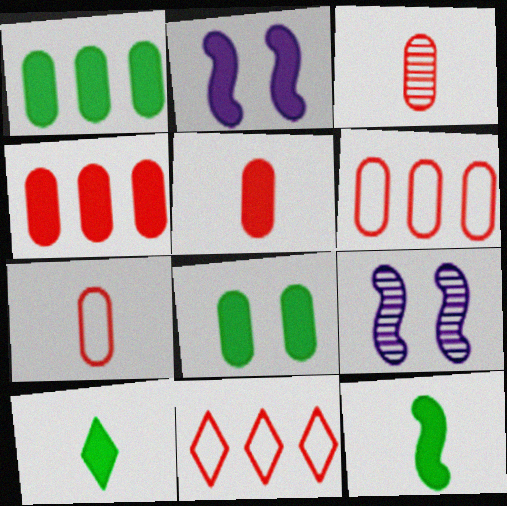[[2, 4, 10], 
[3, 5, 7], 
[6, 9, 10]]